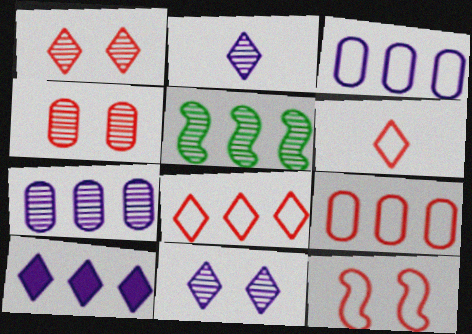[[2, 4, 5], 
[5, 9, 10], 
[6, 9, 12]]